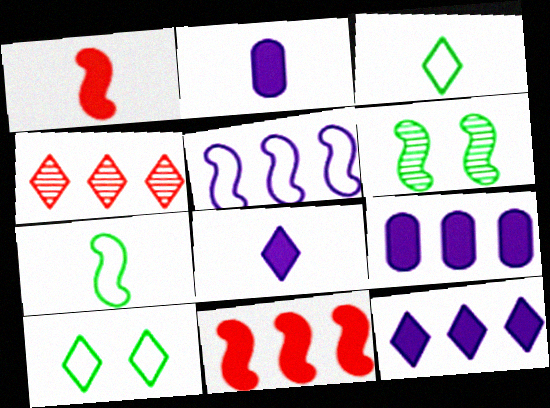[[1, 5, 6], 
[4, 8, 10]]